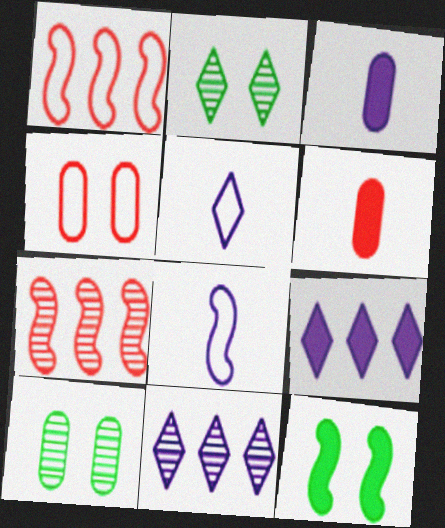[[1, 2, 3], 
[6, 9, 12], 
[7, 8, 12]]